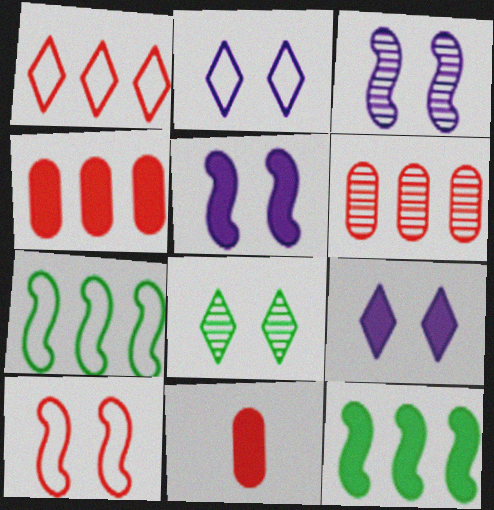[[9, 11, 12]]